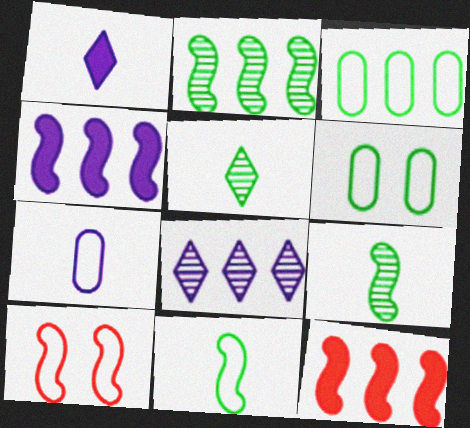[[3, 8, 12], 
[4, 9, 10]]